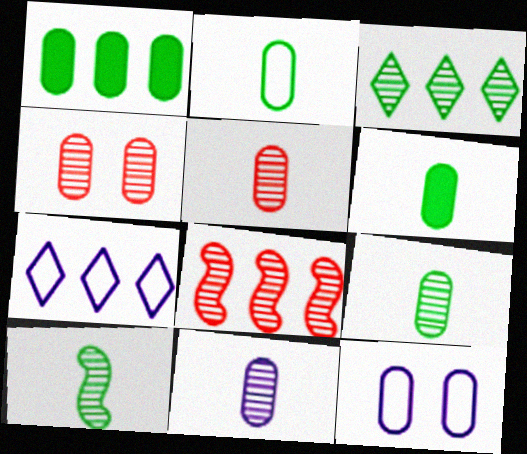[[1, 5, 12], 
[1, 7, 8], 
[2, 6, 9], 
[5, 9, 11]]